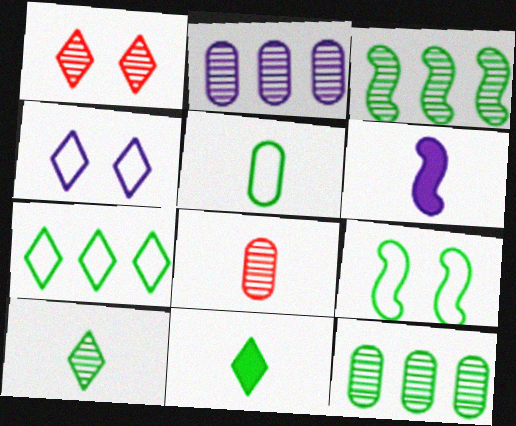[[2, 4, 6], 
[5, 7, 9], 
[9, 11, 12]]